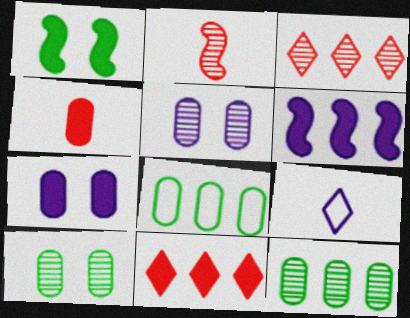[[3, 6, 8], 
[4, 5, 8], 
[5, 6, 9]]